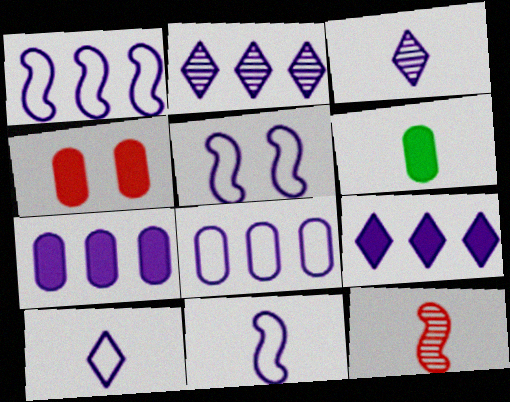[[1, 2, 7], 
[1, 5, 11], 
[3, 5, 7], 
[4, 6, 7], 
[5, 8, 10], 
[6, 10, 12]]